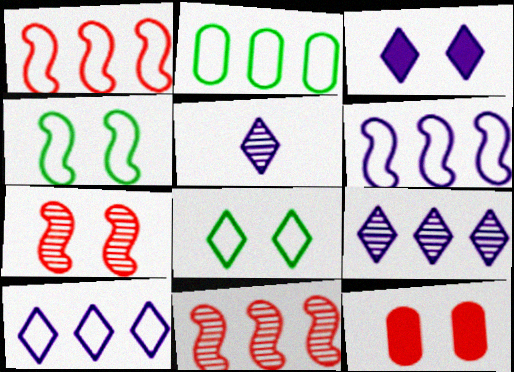[[1, 2, 10], 
[3, 5, 10]]